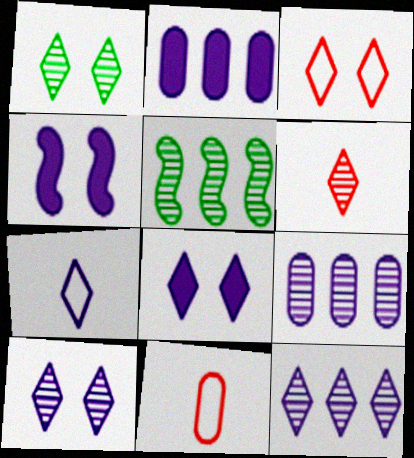[[1, 3, 8], 
[1, 6, 12], 
[4, 7, 9], 
[5, 8, 11], 
[7, 8, 12]]